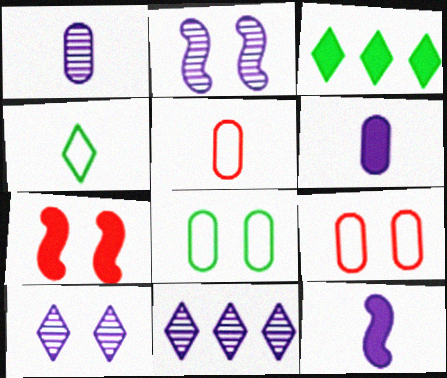[[1, 2, 11], 
[2, 3, 5], 
[3, 6, 7], 
[7, 8, 10]]